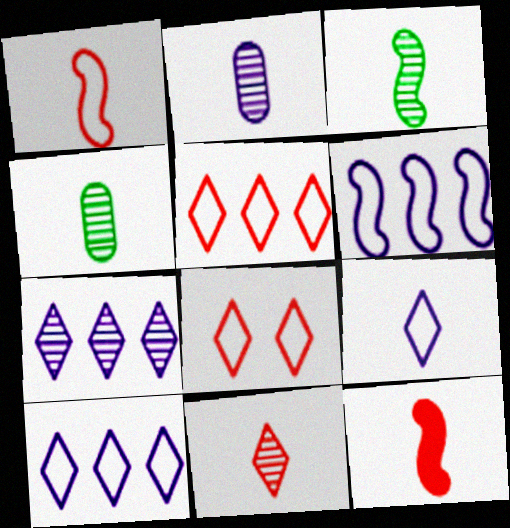[[2, 3, 11], 
[4, 9, 12]]